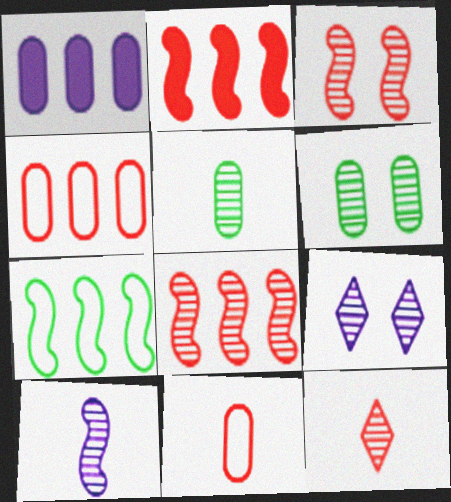[[1, 6, 11], 
[3, 6, 9], 
[5, 8, 9], 
[5, 10, 12]]